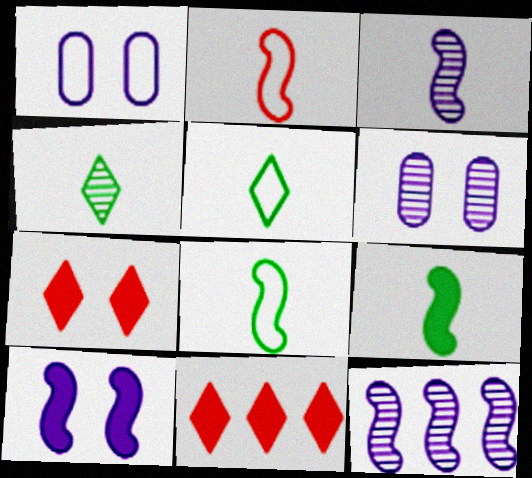[[2, 3, 9], 
[6, 8, 11]]